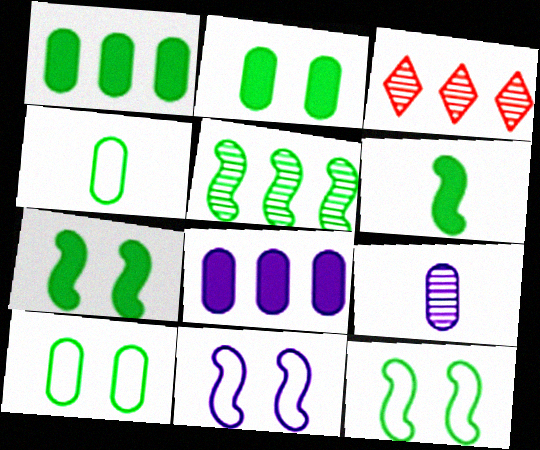[[5, 6, 12]]